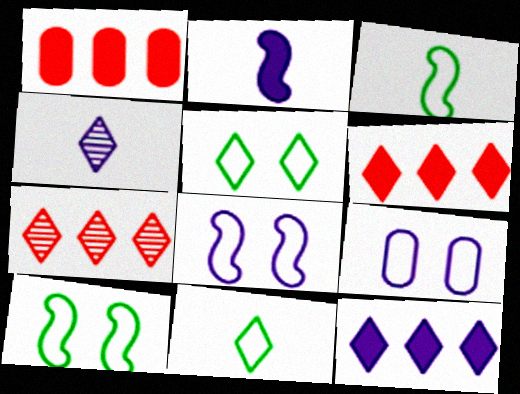[[1, 4, 10], 
[4, 5, 6]]